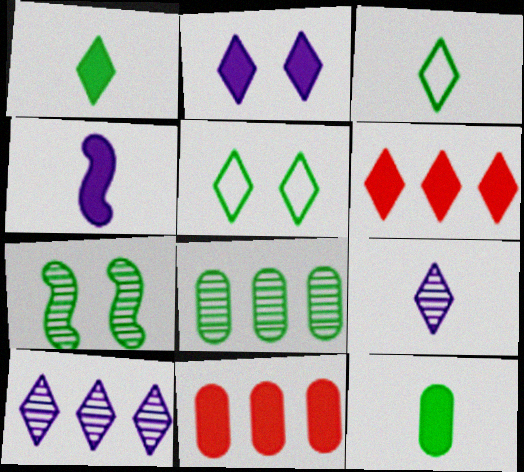[[1, 2, 6], 
[5, 6, 9]]